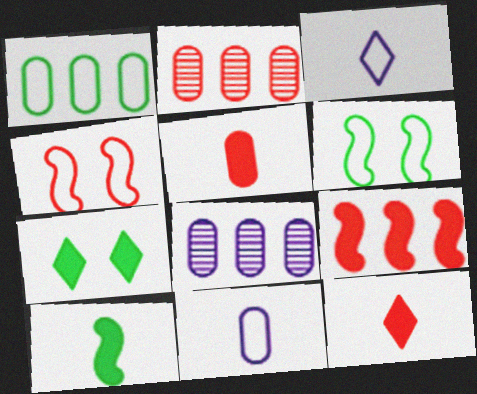[[1, 3, 4], 
[2, 4, 12], 
[6, 8, 12]]